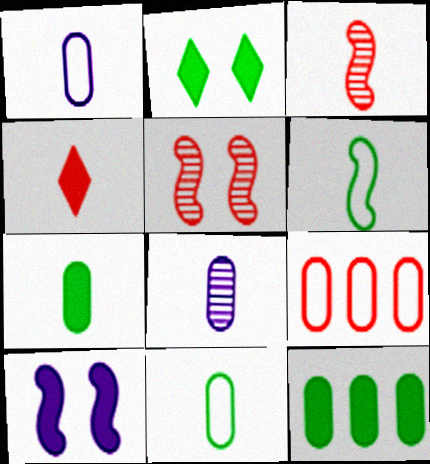[[4, 5, 9], 
[4, 6, 8], 
[4, 10, 12]]